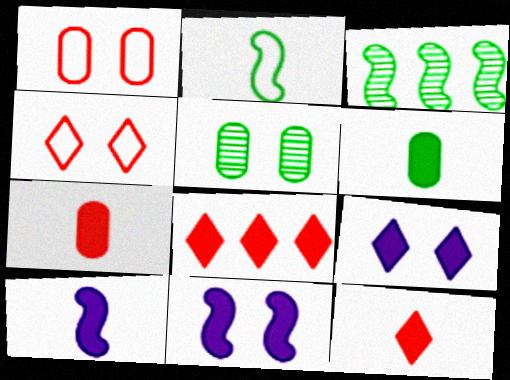[[4, 5, 11], 
[6, 8, 11], 
[6, 10, 12]]